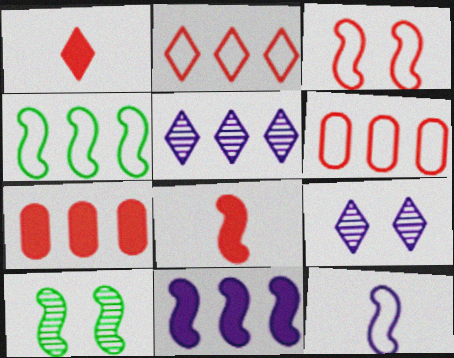[[3, 4, 12], 
[4, 5, 7]]